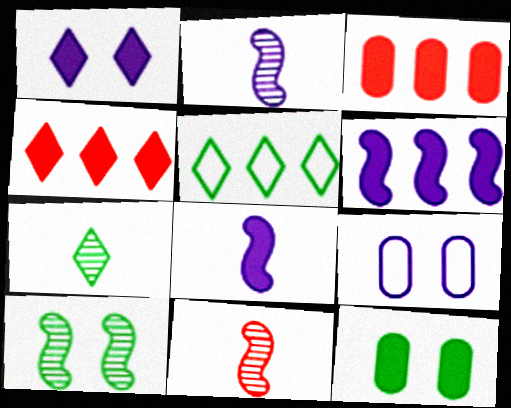[[4, 8, 12]]